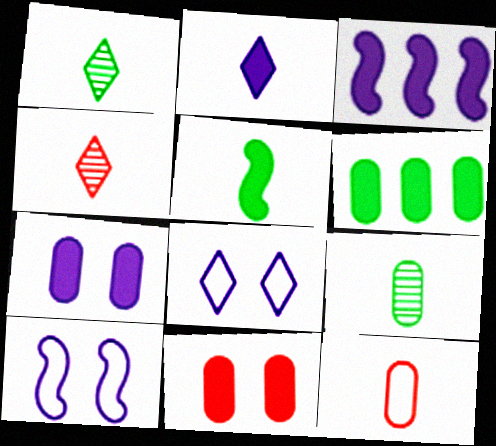[[2, 3, 7], 
[4, 6, 10]]